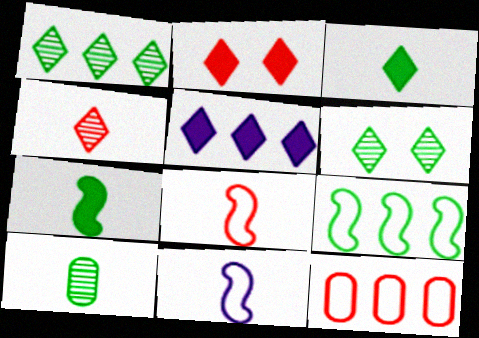[[2, 3, 5]]